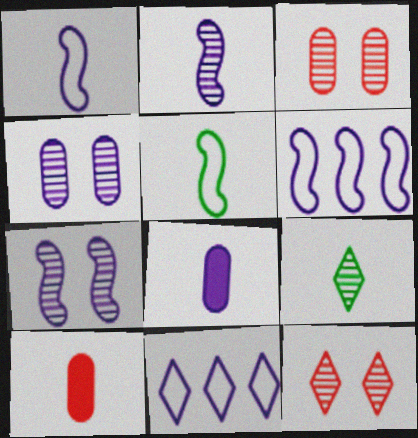[[1, 9, 10], 
[7, 8, 11]]